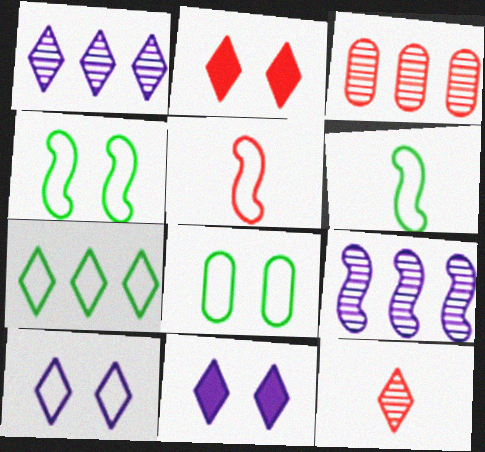[[2, 3, 5], 
[3, 6, 11], 
[6, 7, 8], 
[7, 11, 12]]